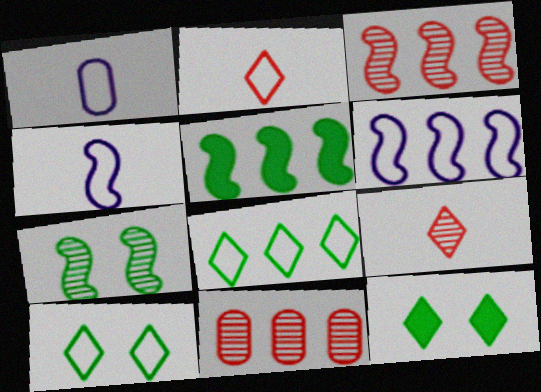[[1, 3, 12], 
[3, 5, 6], 
[4, 11, 12]]